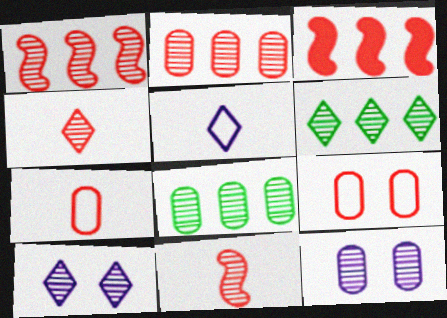[[3, 4, 9], 
[4, 6, 10], 
[6, 11, 12], 
[8, 10, 11]]